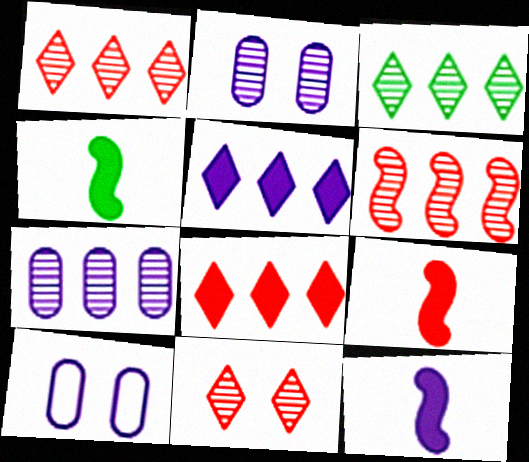[[1, 4, 10], 
[3, 6, 7], 
[3, 9, 10], 
[4, 9, 12]]